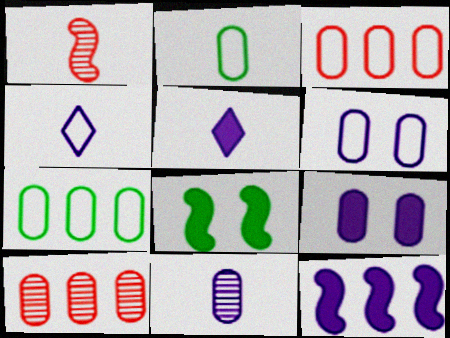[[1, 2, 5], 
[2, 3, 6], 
[2, 9, 10], 
[4, 8, 10], 
[5, 9, 12]]